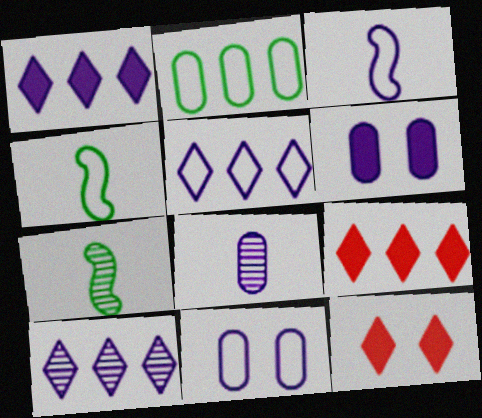[[1, 5, 10], 
[3, 5, 11], 
[3, 6, 10], 
[7, 9, 11]]